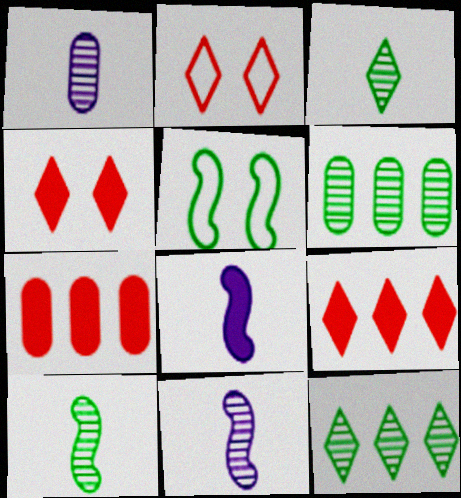[[1, 5, 9], 
[2, 6, 8]]